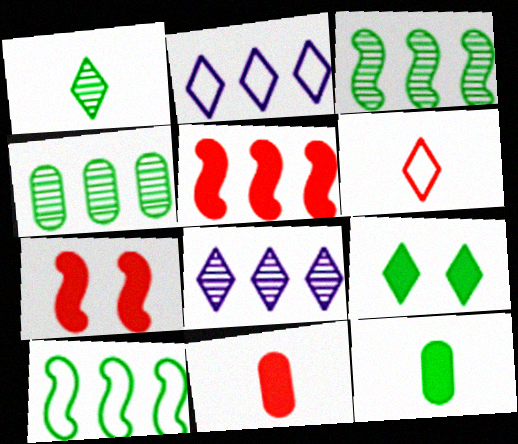[[2, 4, 5], 
[6, 8, 9]]